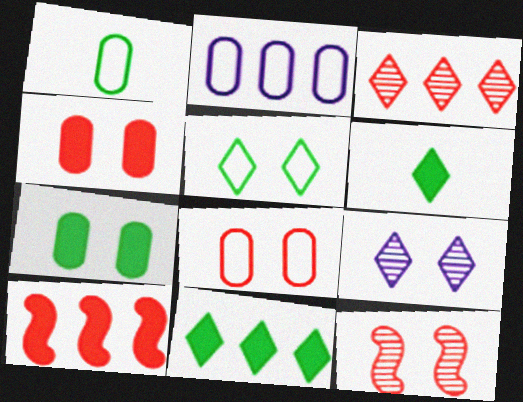[[1, 2, 8], 
[1, 9, 10], 
[2, 6, 12]]